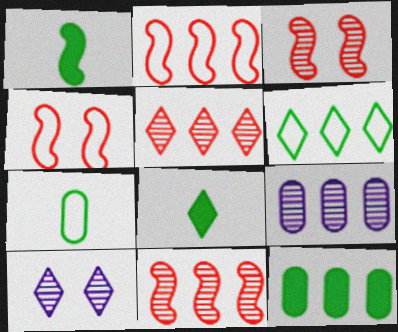[[4, 8, 9]]